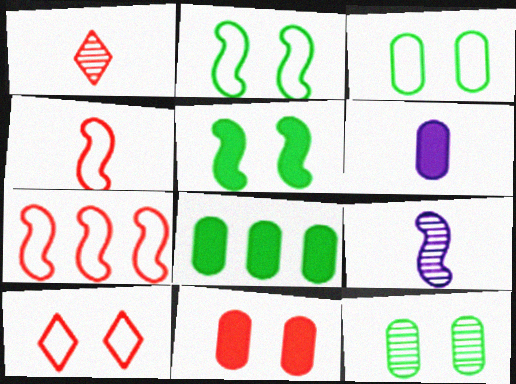[[1, 7, 11], 
[5, 7, 9], 
[6, 8, 11], 
[8, 9, 10]]